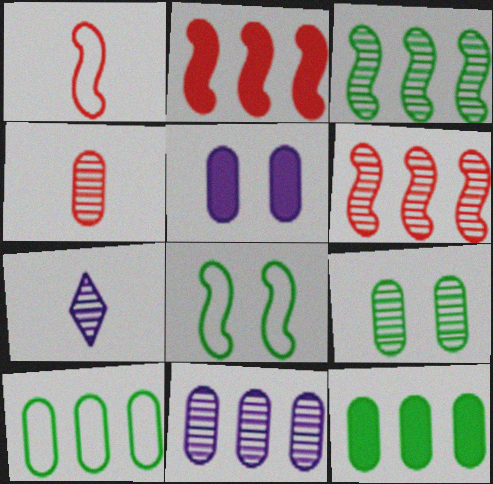[[4, 5, 10], 
[4, 9, 11], 
[6, 7, 9]]